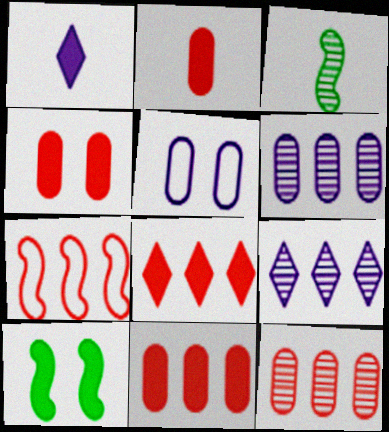[[1, 10, 11], 
[2, 4, 11], 
[3, 5, 8], 
[7, 8, 12]]